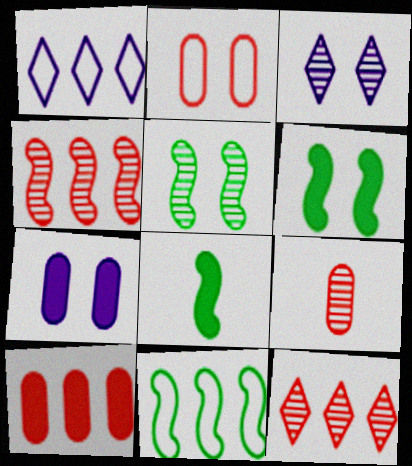[[1, 6, 9], 
[2, 3, 6], 
[2, 9, 10], 
[5, 8, 11]]